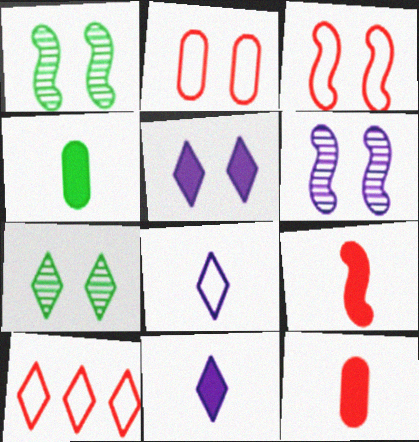[[1, 2, 5], 
[4, 6, 10], 
[4, 9, 11], 
[7, 10, 11]]